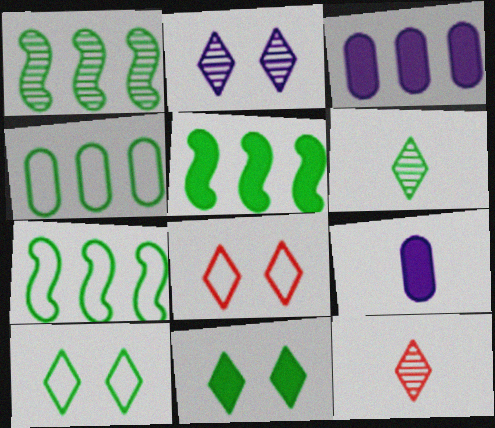[[1, 5, 7], 
[1, 8, 9], 
[2, 8, 11]]